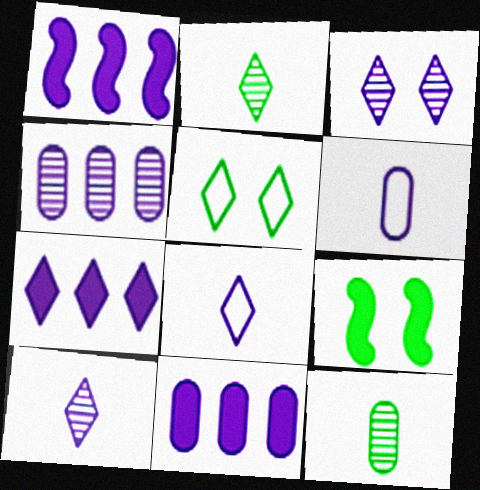[[1, 3, 6], 
[1, 7, 11], 
[3, 7, 8]]